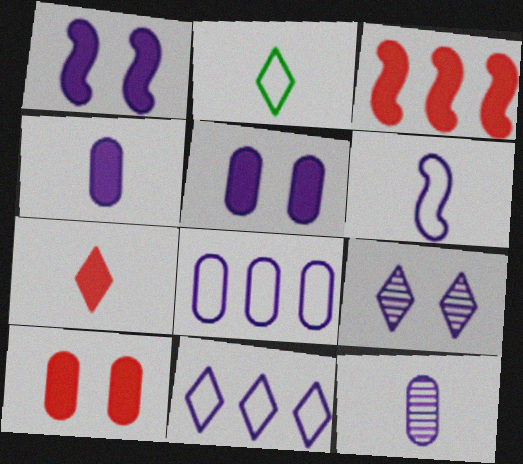[[1, 11, 12], 
[3, 7, 10], 
[5, 8, 12]]